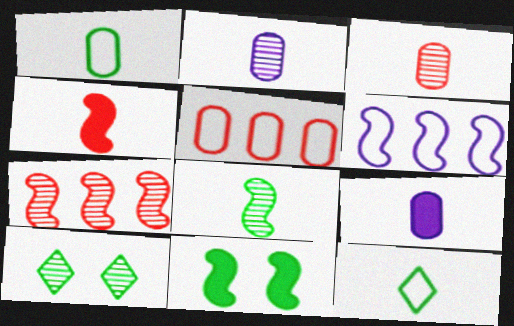[[1, 3, 9], 
[2, 4, 12], 
[2, 7, 10]]